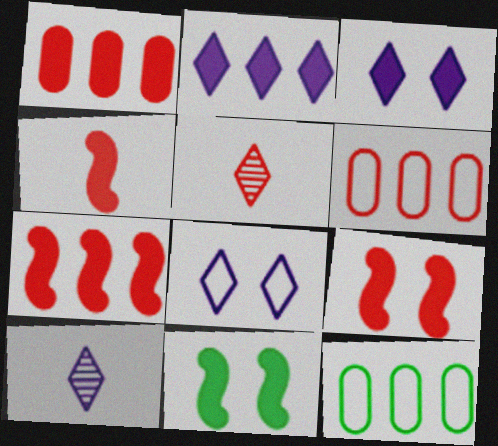[[2, 8, 10], 
[4, 7, 9], 
[5, 6, 9], 
[6, 10, 11], 
[9, 10, 12]]